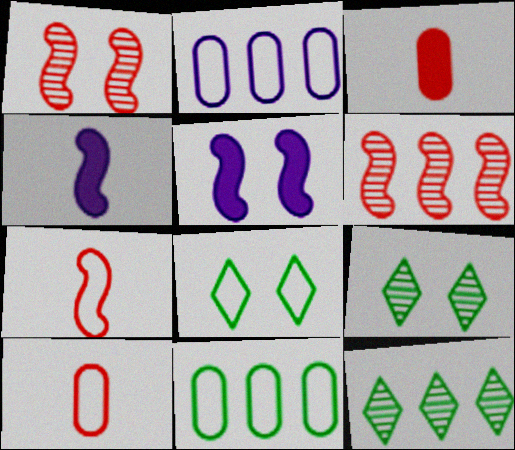[[2, 7, 8], 
[5, 10, 12]]